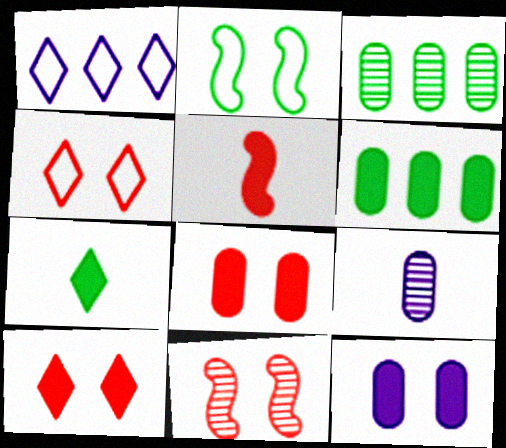[[2, 3, 7], 
[4, 8, 11]]